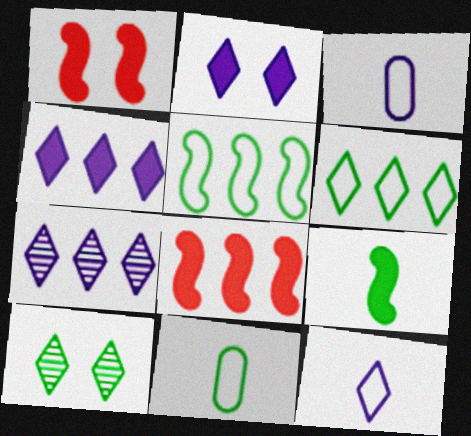[[1, 7, 11], 
[2, 7, 12], 
[3, 8, 10]]